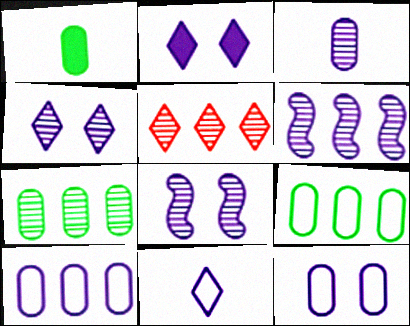[[2, 8, 12], 
[3, 4, 6], 
[5, 6, 7]]